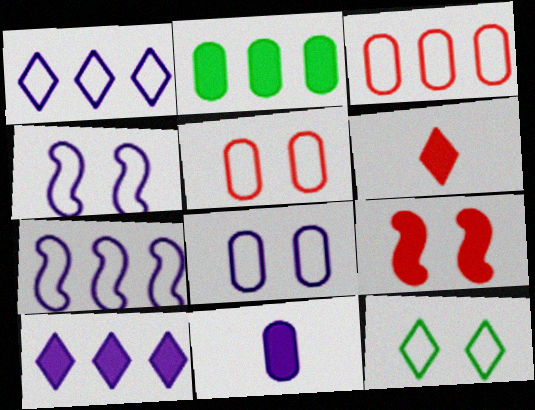[[4, 5, 12]]